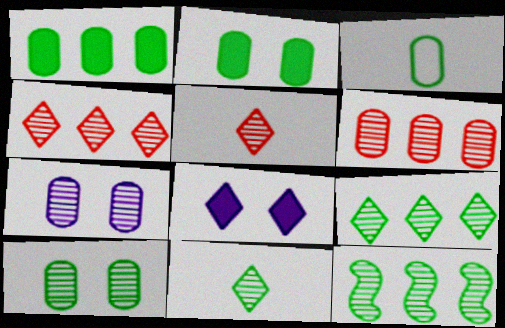[[1, 3, 10], 
[5, 7, 12], 
[10, 11, 12]]